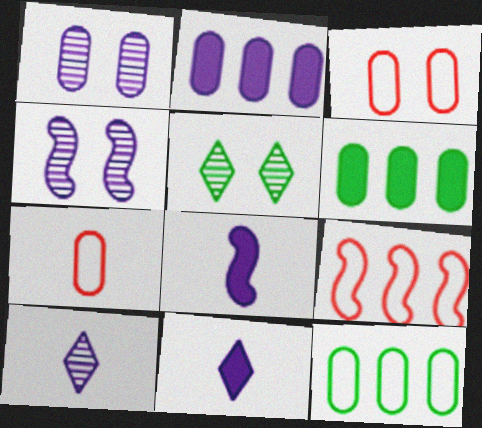[[1, 6, 7]]